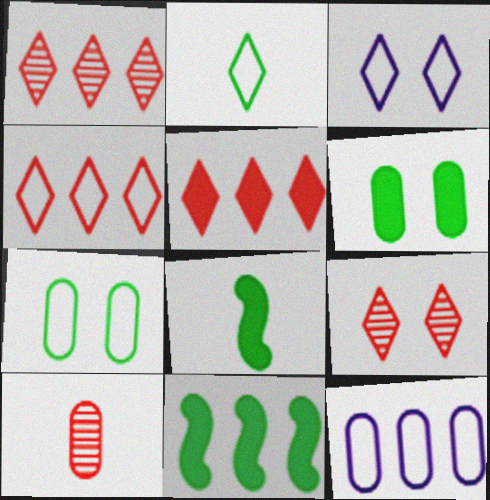[[1, 4, 5], 
[1, 11, 12], 
[2, 3, 4], 
[3, 10, 11], 
[6, 10, 12], 
[8, 9, 12]]